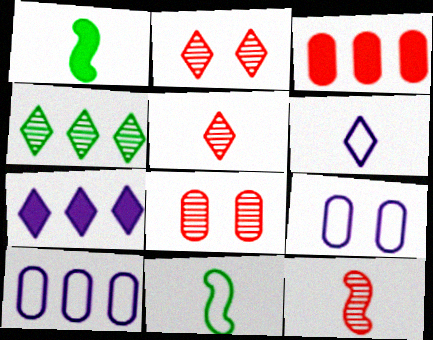[[1, 2, 10], 
[7, 8, 11]]